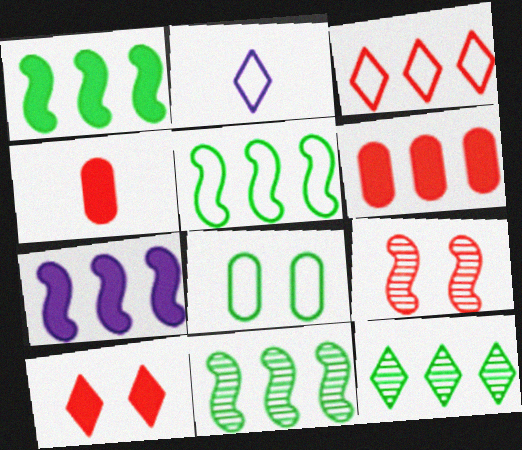[[1, 5, 11], 
[2, 10, 12], 
[3, 4, 9]]